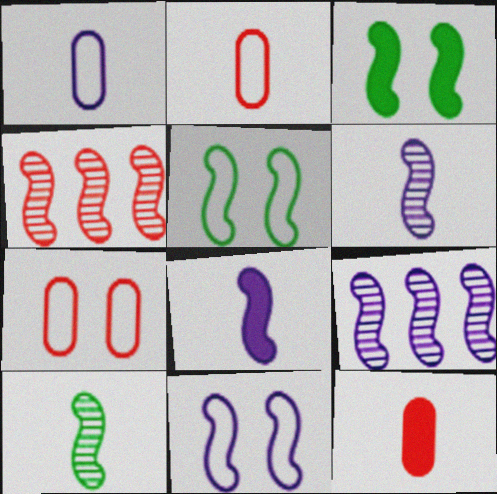[[4, 5, 8], 
[8, 9, 11]]